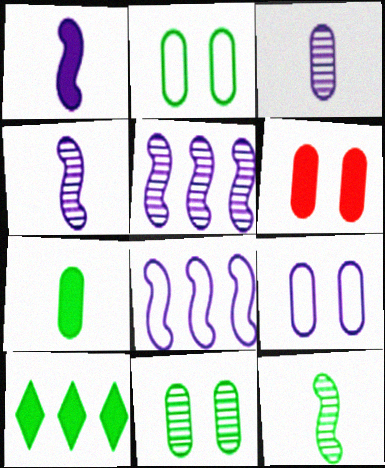[[1, 6, 10], 
[2, 10, 12], 
[6, 9, 11]]